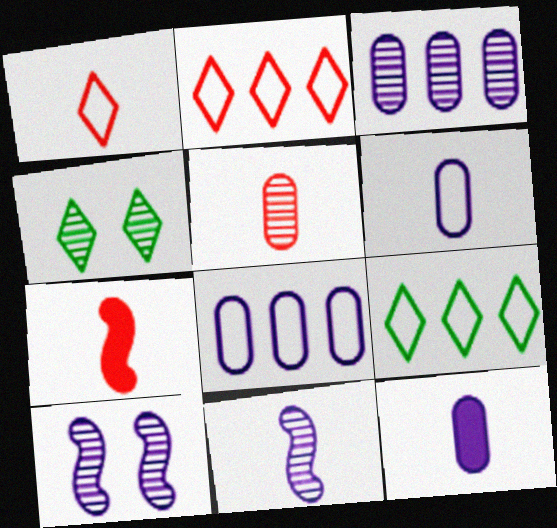[[1, 5, 7], 
[4, 7, 8]]